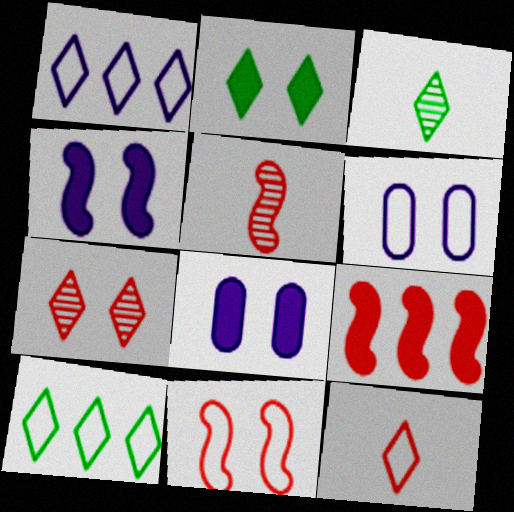[[2, 3, 10], 
[3, 6, 9], 
[5, 8, 10], 
[5, 9, 11]]